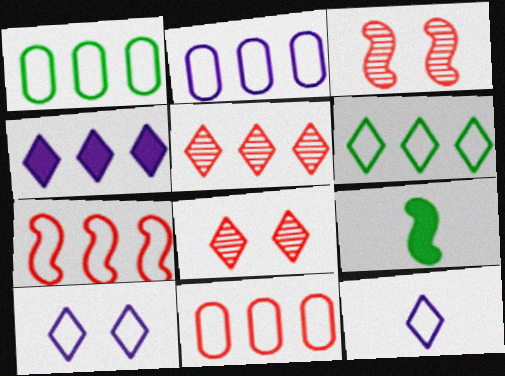[[1, 2, 11], 
[2, 6, 7], 
[2, 8, 9], 
[4, 5, 6]]